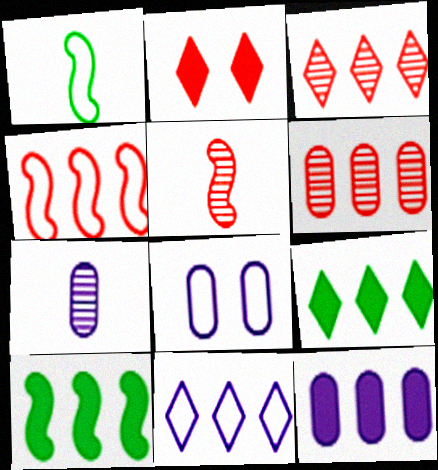[[3, 9, 11], 
[5, 8, 9], 
[6, 10, 11], 
[7, 8, 12]]